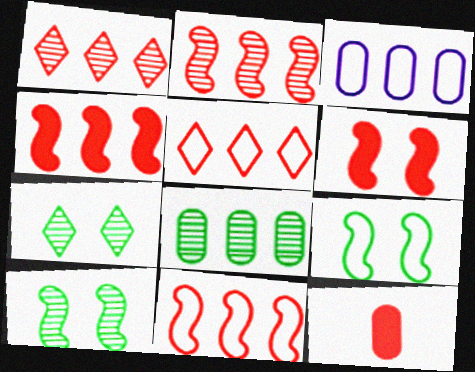[[2, 4, 11]]